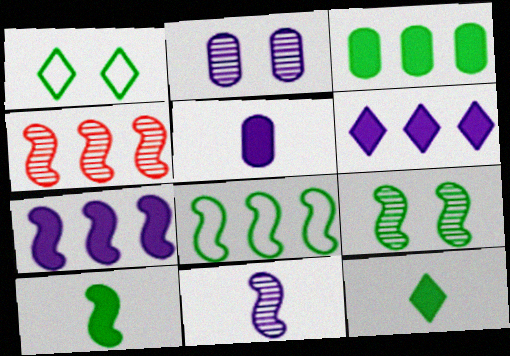[[1, 4, 5], 
[4, 7, 8], 
[4, 9, 11], 
[8, 9, 10]]